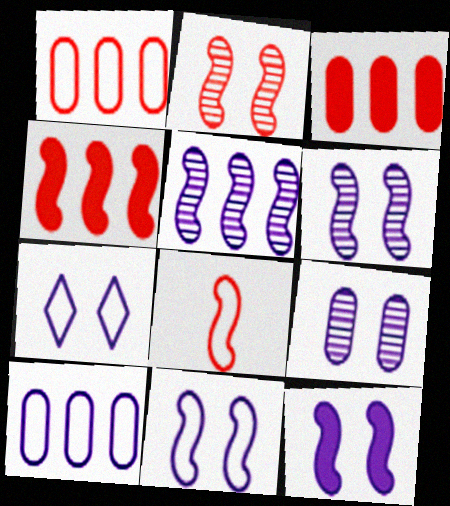[[2, 4, 8], 
[6, 11, 12], 
[7, 9, 12]]